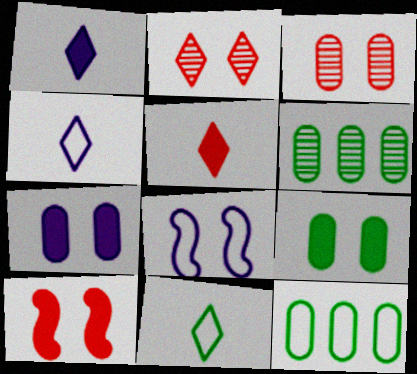[[2, 8, 9], 
[4, 6, 10], 
[5, 6, 8]]